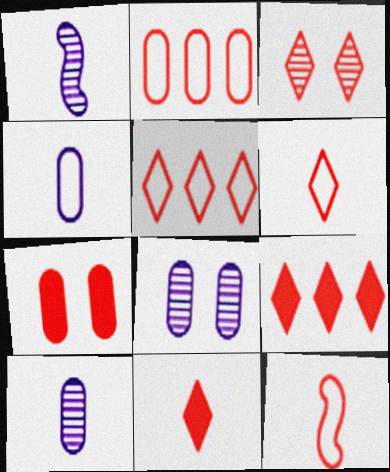[[3, 5, 11], 
[3, 6, 9]]